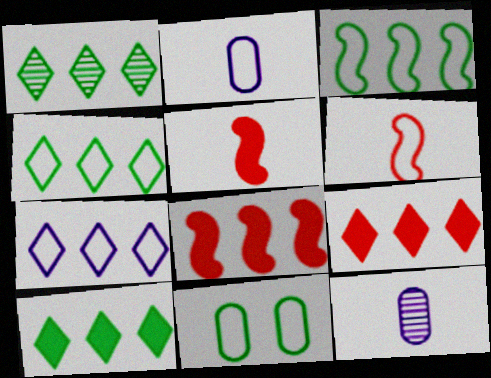[[1, 4, 10], 
[1, 7, 9], 
[6, 7, 11]]